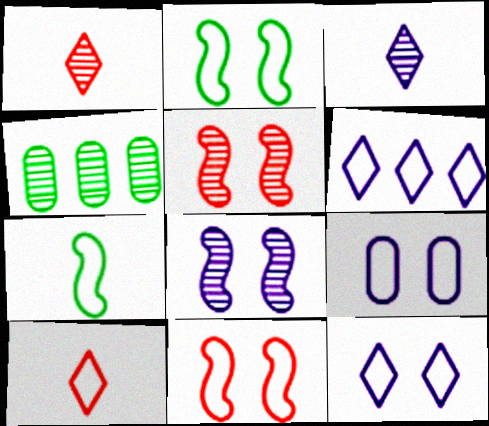[[1, 4, 8], 
[3, 4, 5]]